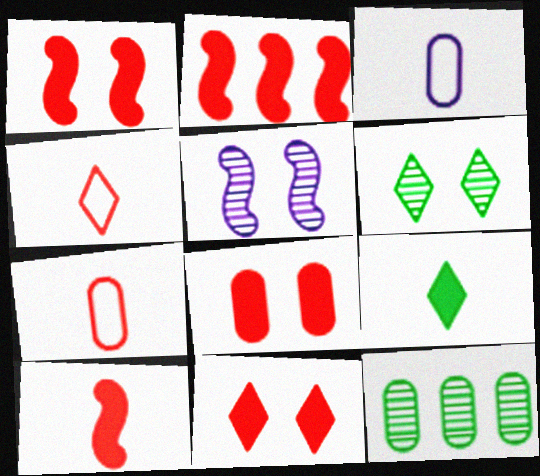[[1, 2, 10], 
[1, 8, 11], 
[2, 3, 6], 
[3, 8, 12]]